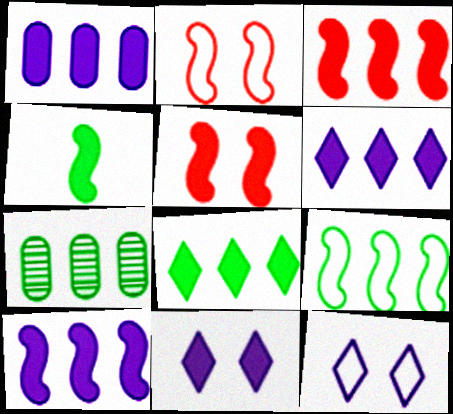[[1, 3, 8], 
[1, 6, 10], 
[4, 5, 10], 
[7, 8, 9]]